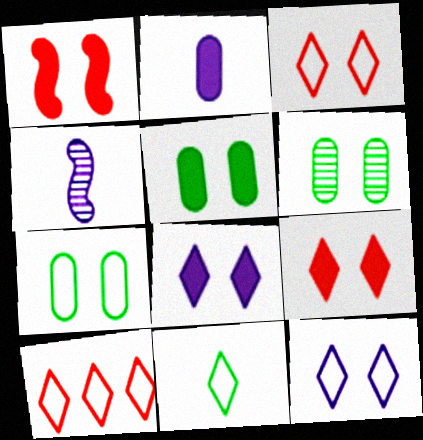[[1, 5, 8], 
[1, 6, 12], 
[4, 5, 10], 
[5, 6, 7], 
[10, 11, 12]]